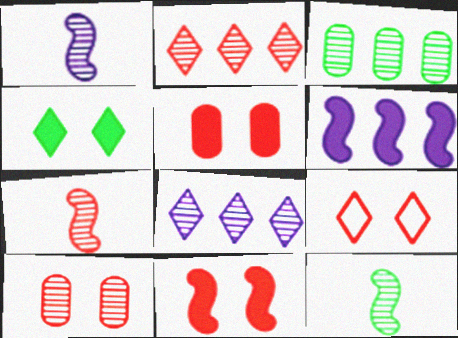[[1, 7, 12], 
[2, 7, 10], 
[8, 10, 12], 
[9, 10, 11]]